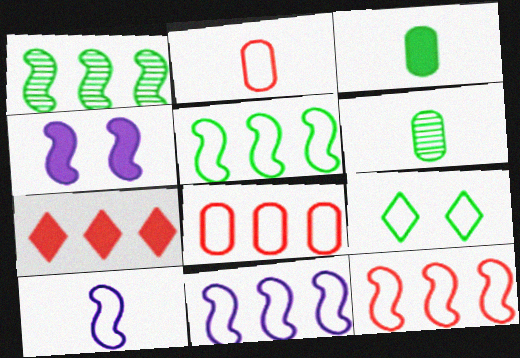[[1, 3, 9], 
[2, 9, 11], 
[3, 4, 7], 
[5, 11, 12], 
[8, 9, 10]]